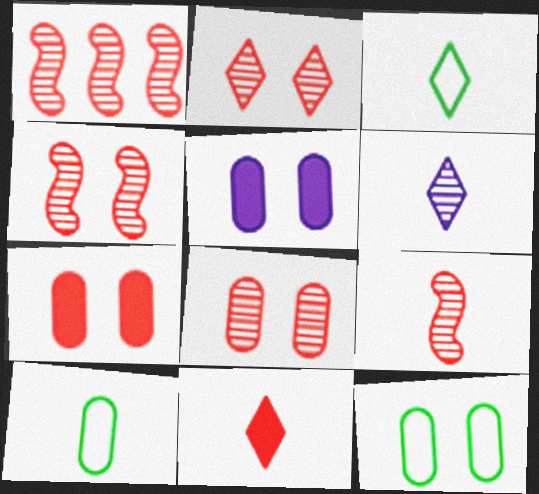[[1, 3, 5], 
[1, 4, 9], 
[2, 4, 8], 
[3, 6, 11], 
[5, 8, 12]]